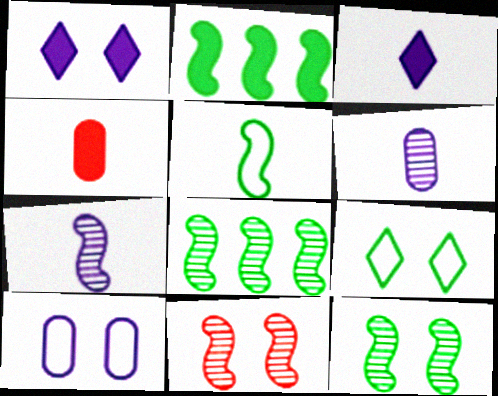[[1, 2, 4], 
[2, 5, 12], 
[7, 8, 11]]